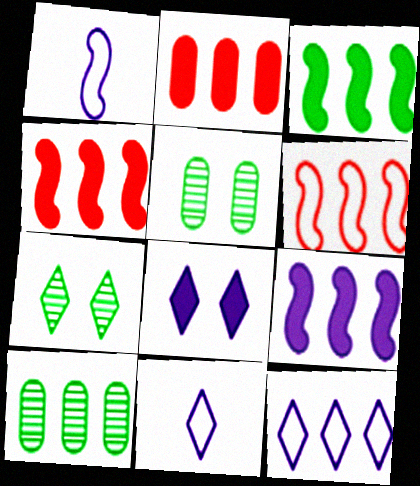[[1, 2, 7], 
[3, 4, 9], 
[4, 5, 11], 
[4, 10, 12]]